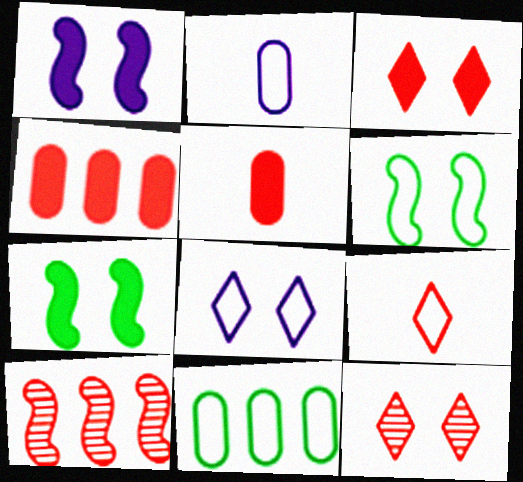[]